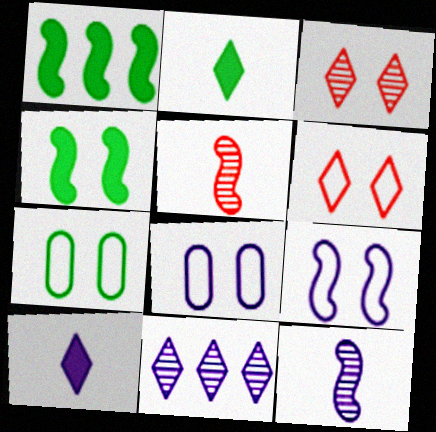[[1, 5, 9], 
[2, 6, 11], 
[3, 4, 8], 
[6, 7, 9]]